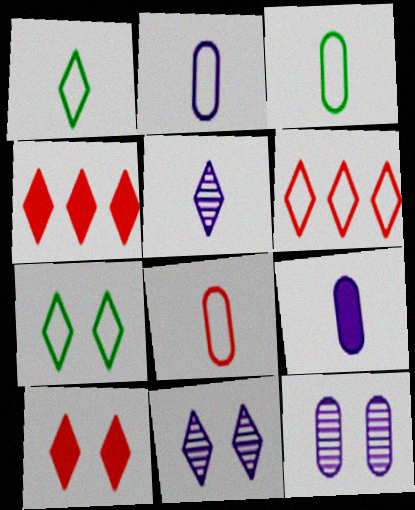[[1, 4, 11], 
[2, 3, 8], 
[4, 5, 7], 
[7, 10, 11]]